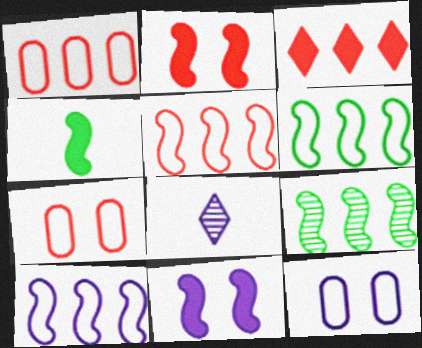[[5, 6, 10]]